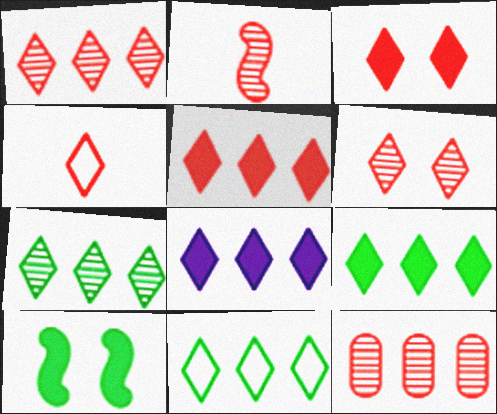[[1, 3, 4], 
[1, 8, 11], 
[2, 6, 12], 
[4, 5, 6], 
[5, 8, 9], 
[7, 9, 11]]